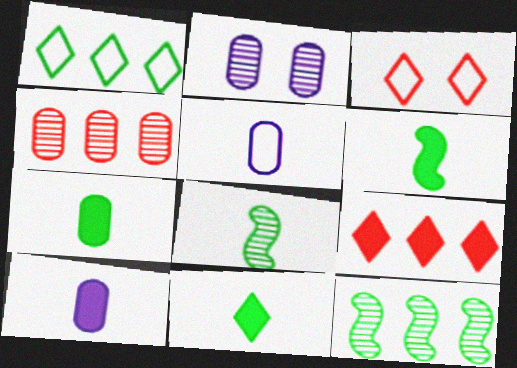[[3, 10, 12], 
[6, 7, 11]]